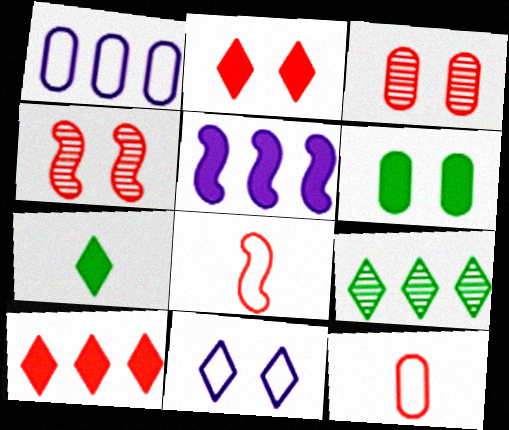[[1, 4, 7], 
[3, 8, 10], 
[4, 6, 11], 
[4, 10, 12]]